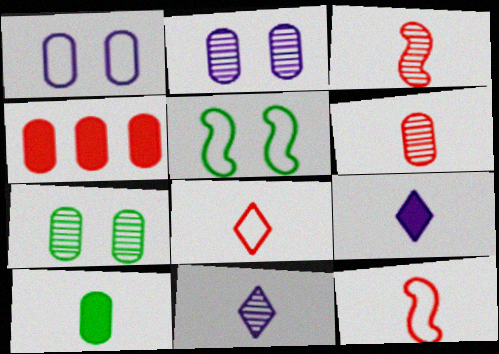[[4, 5, 11], 
[10, 11, 12]]